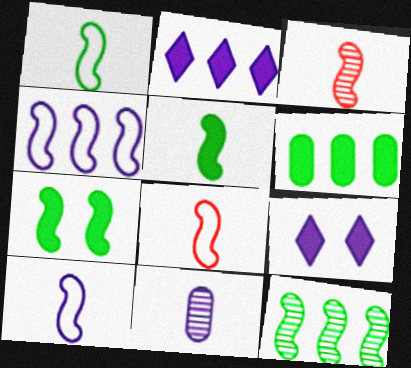[[1, 7, 12], 
[1, 8, 10], 
[3, 4, 7], 
[3, 5, 10], 
[4, 9, 11]]